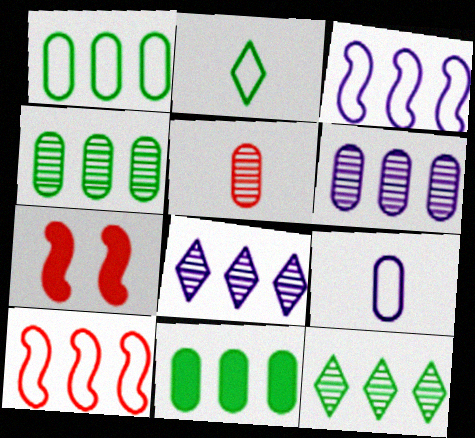[[1, 4, 11], 
[2, 6, 7], 
[7, 9, 12], 
[8, 10, 11]]